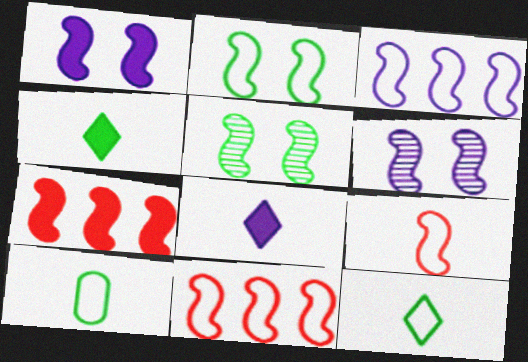[[2, 3, 9]]